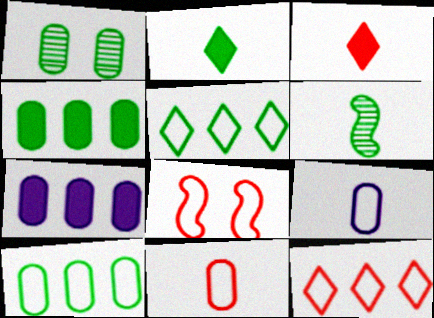[[1, 7, 11], 
[3, 6, 9], 
[5, 8, 9], 
[8, 11, 12]]